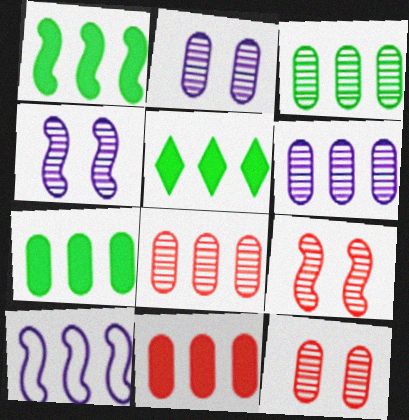[[1, 5, 7], 
[3, 6, 8], 
[5, 8, 10]]